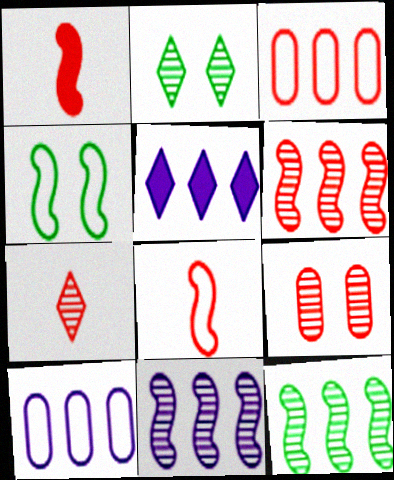[[1, 2, 10], 
[1, 4, 11], 
[3, 5, 12], 
[5, 10, 11], 
[6, 7, 9], 
[6, 11, 12]]